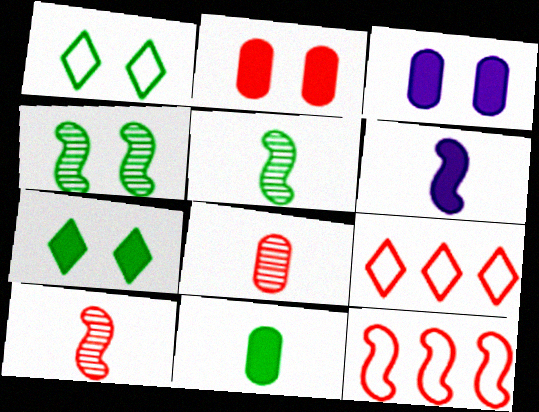[[2, 9, 10], 
[3, 5, 9], 
[4, 6, 12]]